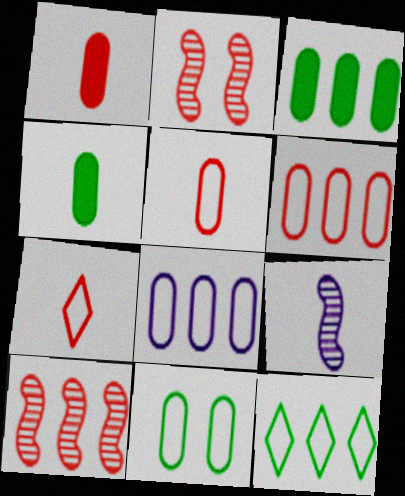[[4, 7, 9], 
[5, 8, 11]]